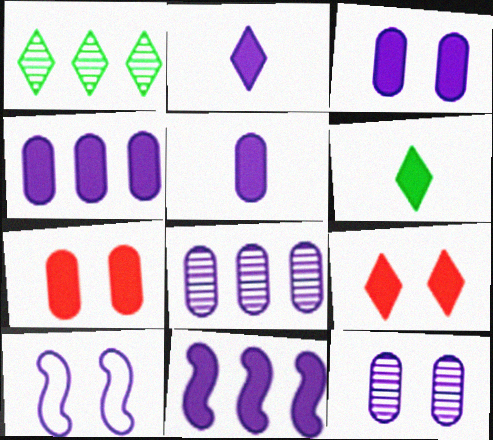[[2, 3, 11], 
[2, 8, 10], 
[3, 4, 5], 
[6, 7, 11]]